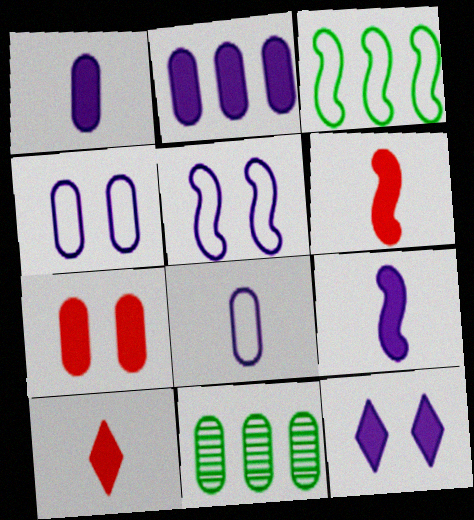[[2, 9, 12], 
[5, 10, 11], 
[7, 8, 11]]